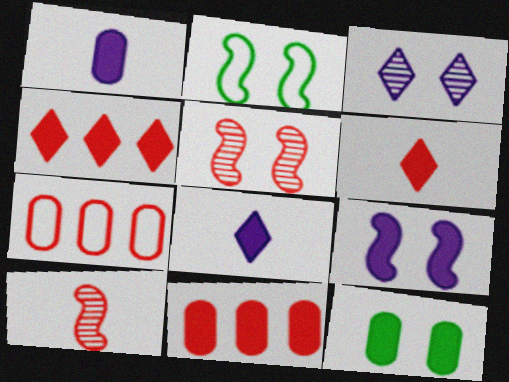[[1, 11, 12], 
[2, 5, 9], 
[5, 6, 7]]